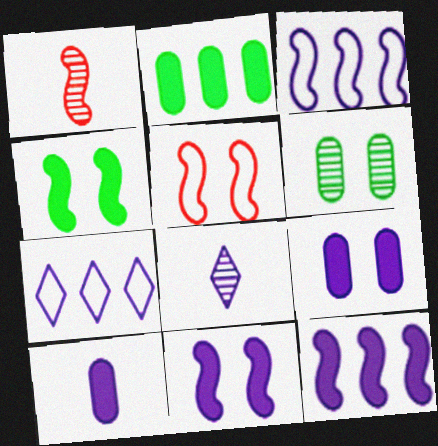[[1, 3, 4], 
[2, 5, 8], 
[3, 8, 9]]